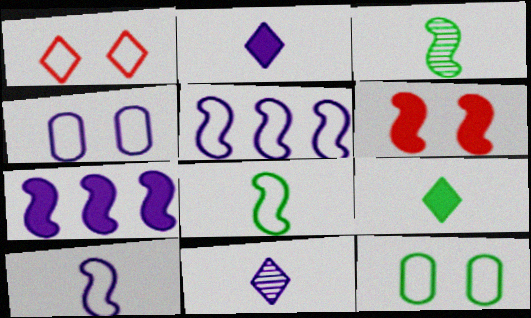[[3, 5, 6], 
[4, 7, 11]]